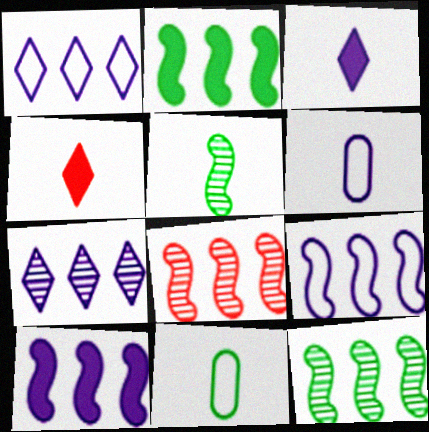[[2, 8, 9], 
[4, 5, 6]]